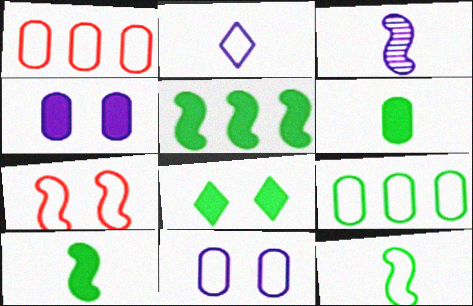[[1, 3, 8], 
[2, 7, 9], 
[3, 5, 7], 
[5, 6, 8]]